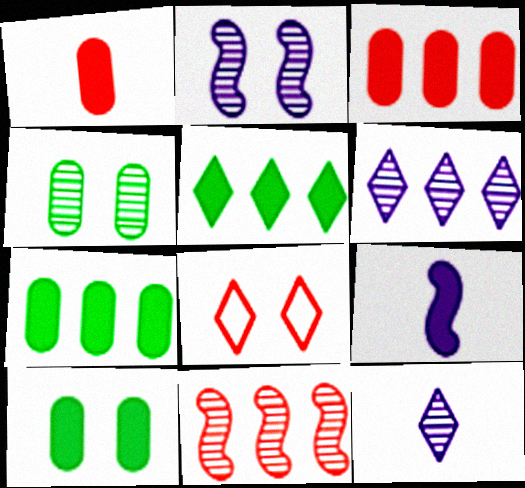[[1, 8, 11], 
[2, 8, 10], 
[4, 11, 12], 
[5, 8, 12]]